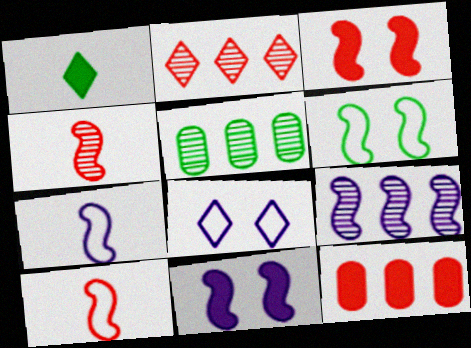[[1, 2, 8], 
[1, 5, 6], 
[1, 11, 12], 
[2, 5, 9], 
[7, 9, 11]]